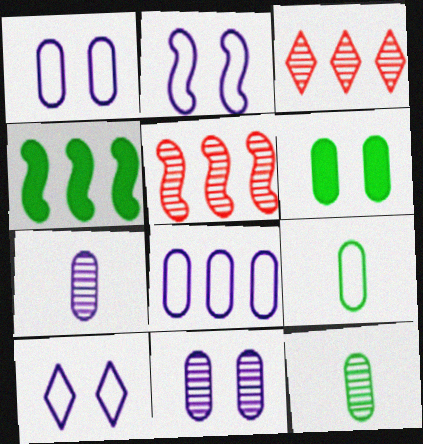[[1, 2, 10], 
[3, 4, 8]]